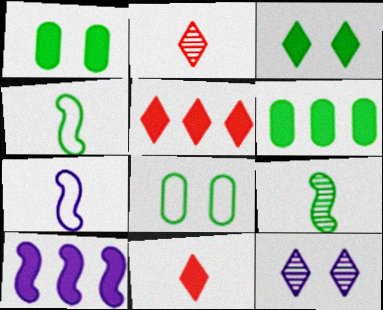[[1, 10, 11], 
[2, 8, 10], 
[5, 6, 10]]